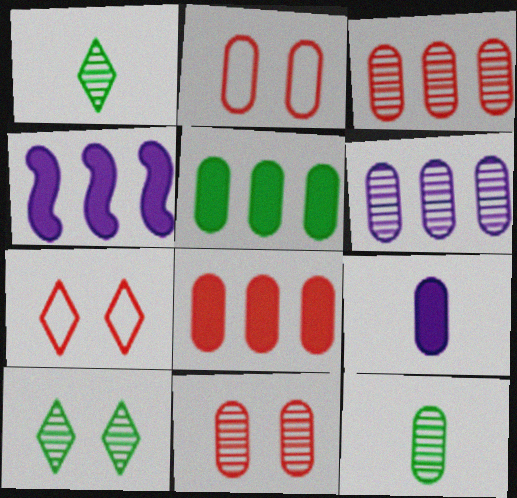[[1, 2, 4], 
[4, 7, 12], 
[6, 11, 12]]